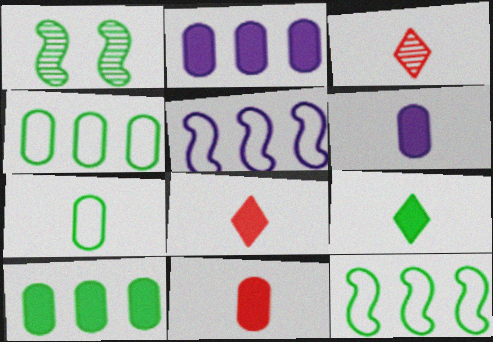[[1, 4, 9]]